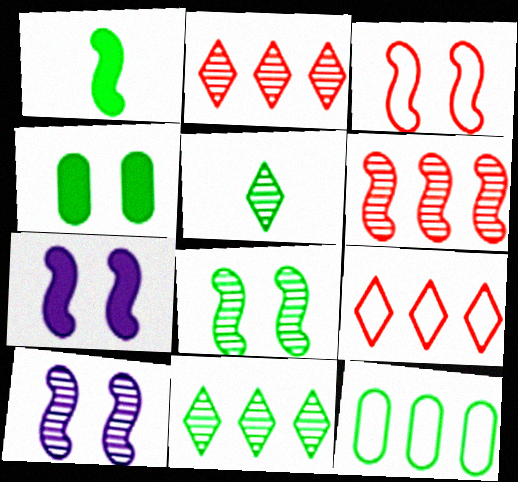[[3, 7, 8]]